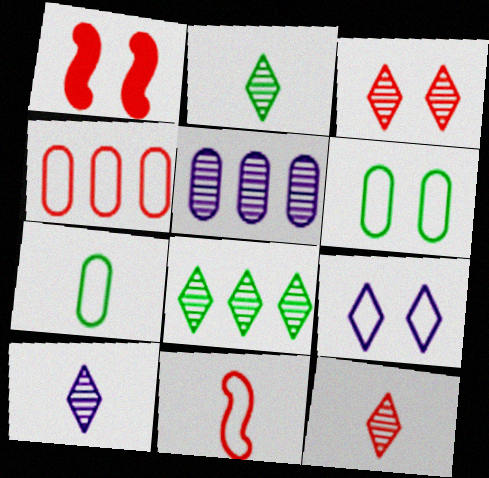[[1, 4, 12], 
[2, 10, 12], 
[3, 8, 10]]